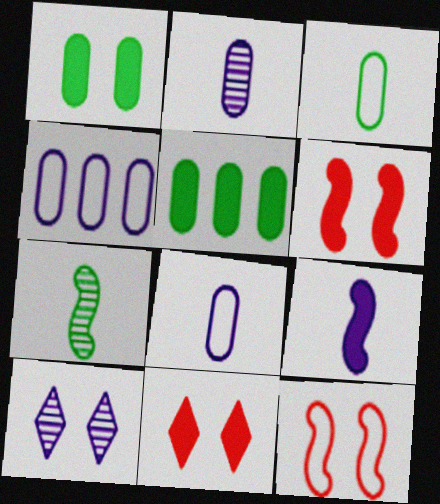[[1, 10, 12], 
[4, 7, 11], 
[4, 9, 10], 
[5, 9, 11]]